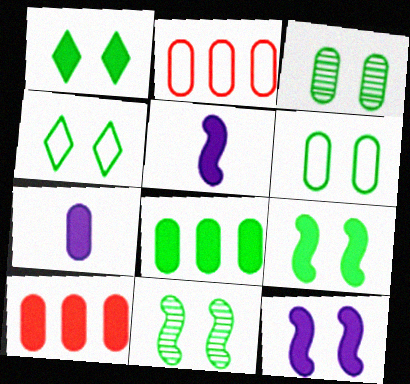[[1, 5, 10], 
[1, 6, 11], 
[2, 3, 7], 
[3, 4, 9]]